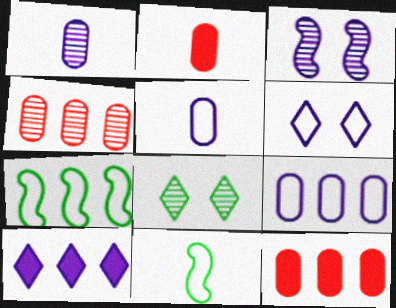[[3, 5, 10], 
[4, 7, 10]]